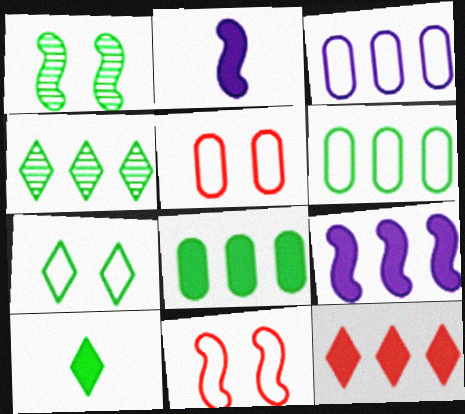[[1, 6, 10], 
[2, 4, 5], 
[4, 7, 10], 
[8, 9, 12]]